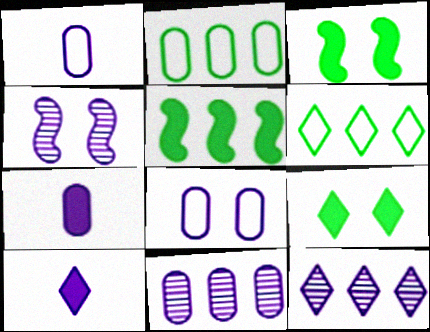[[7, 8, 11]]